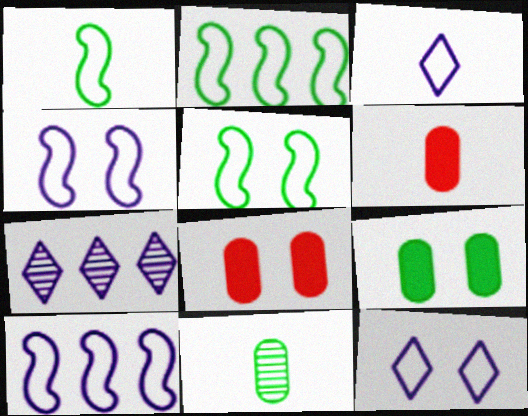[[1, 2, 5], 
[1, 7, 8], 
[5, 6, 7]]